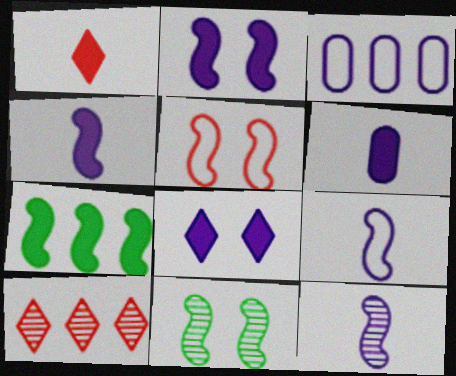[[1, 3, 11], 
[2, 5, 11], 
[3, 7, 10], 
[3, 8, 12], 
[4, 9, 12], 
[5, 7, 12]]